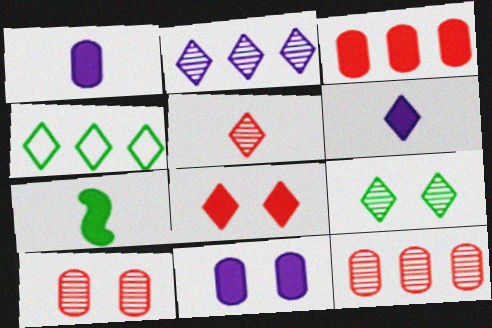[[2, 5, 9]]